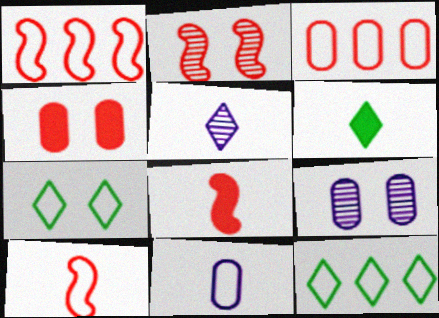[[1, 2, 8], 
[1, 6, 9], 
[1, 7, 11], 
[8, 9, 12]]